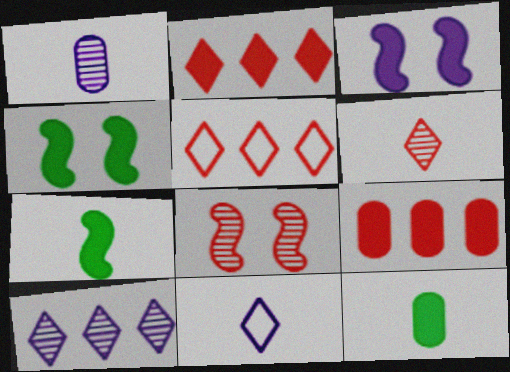[[1, 4, 5], 
[2, 3, 12]]